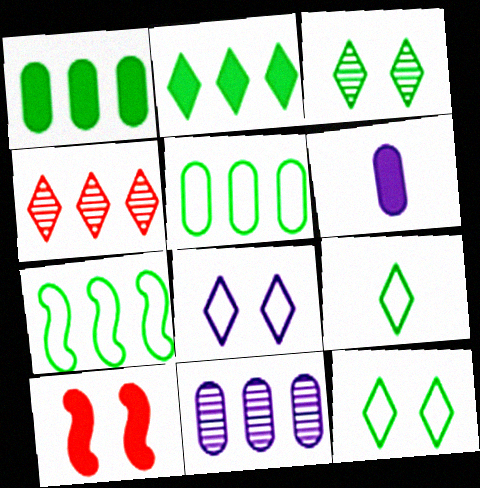[[2, 3, 9], 
[2, 6, 10], 
[9, 10, 11]]